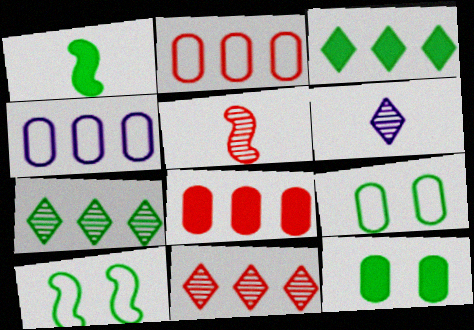[[1, 3, 12], 
[1, 7, 9], 
[6, 8, 10]]